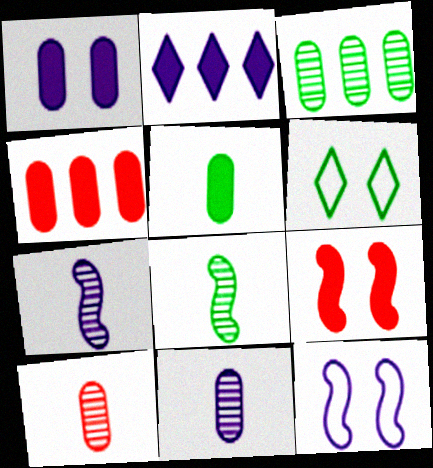[[1, 4, 5], 
[2, 5, 9], 
[2, 11, 12], 
[4, 6, 7]]